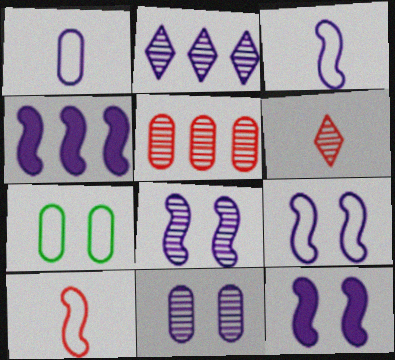[[1, 2, 12], 
[3, 4, 8], 
[4, 6, 7], 
[8, 9, 12]]